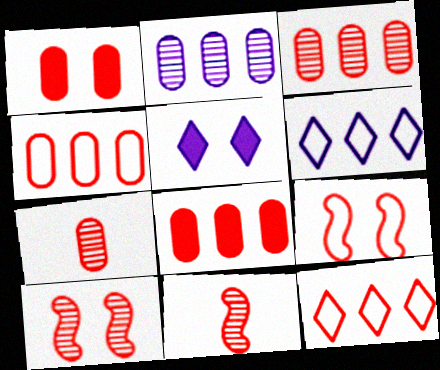[[1, 4, 7], 
[1, 11, 12], 
[3, 4, 8]]